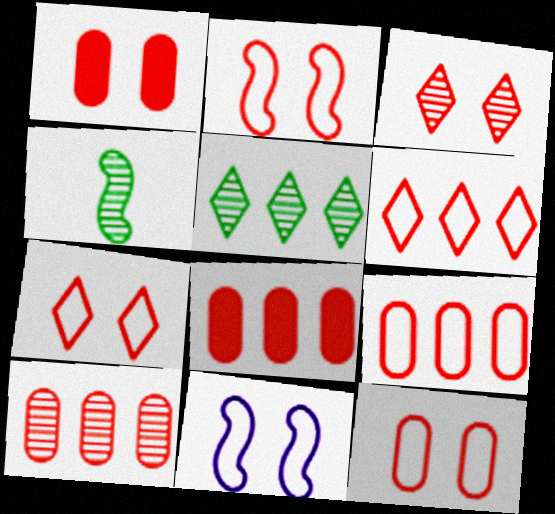[[1, 2, 3], 
[2, 7, 12], 
[8, 9, 10]]